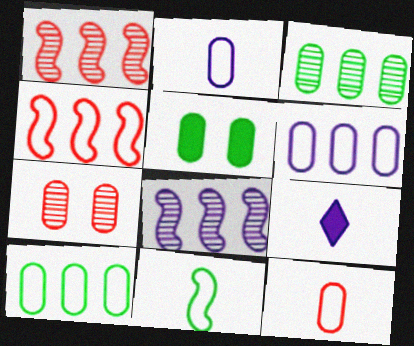[]